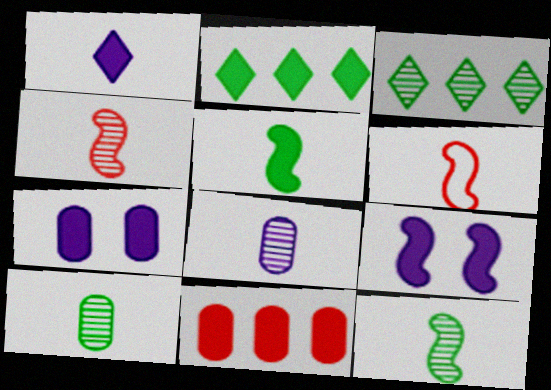[[1, 6, 10], 
[3, 6, 7]]